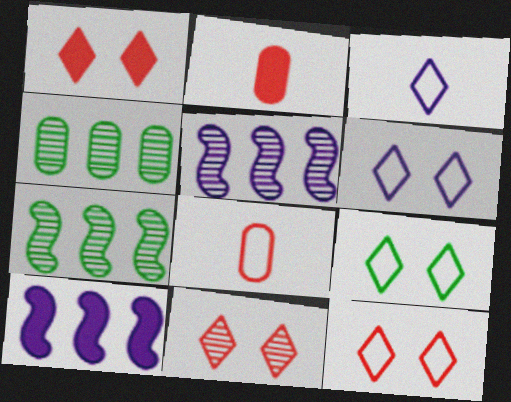[[1, 11, 12], 
[2, 5, 9], 
[2, 6, 7], 
[6, 9, 12]]